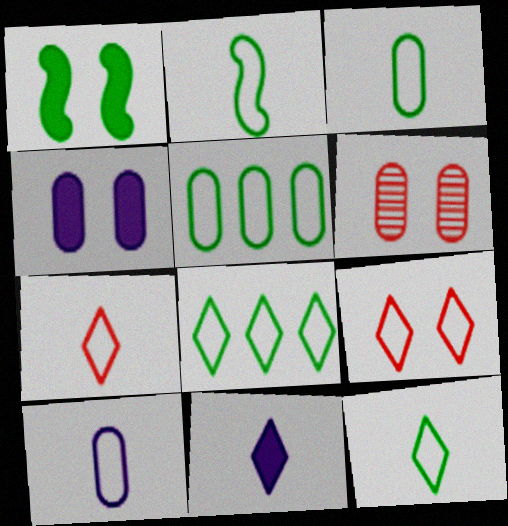[[2, 3, 12], 
[2, 7, 10]]